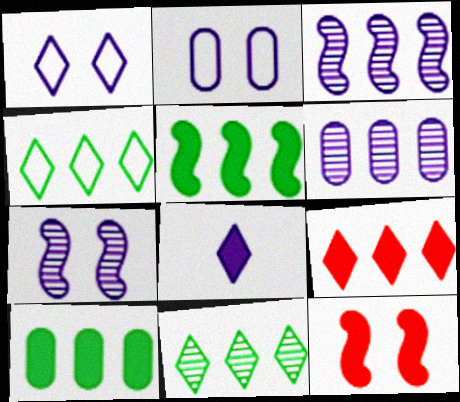[[2, 3, 8], 
[8, 10, 12]]